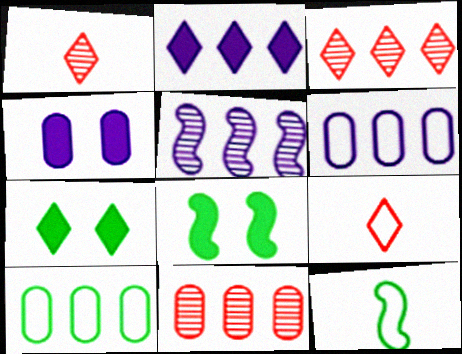[[1, 6, 8], 
[2, 5, 6], 
[3, 4, 12]]